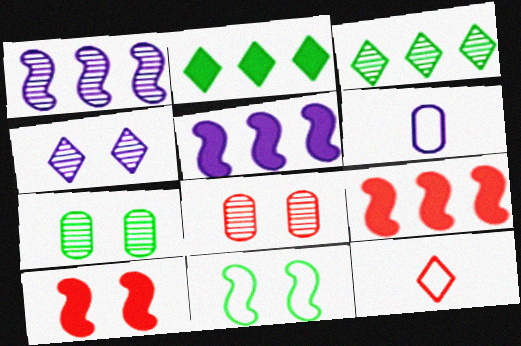[[2, 4, 12], 
[3, 6, 10], 
[4, 5, 6], 
[5, 7, 12], 
[8, 9, 12]]